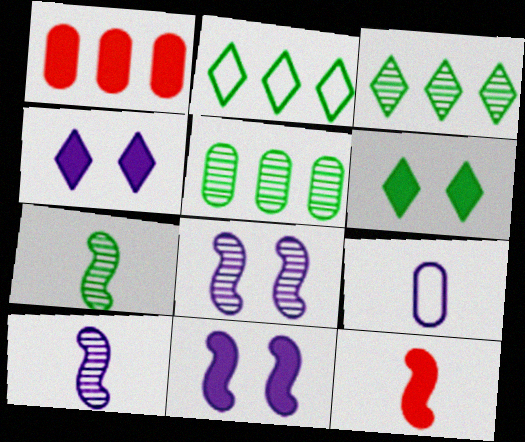[]